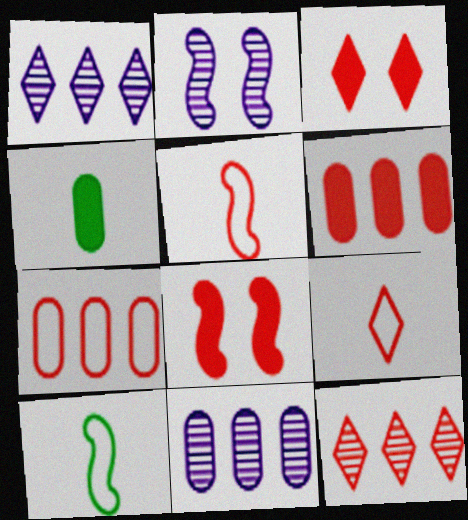[[3, 9, 12], 
[3, 10, 11]]